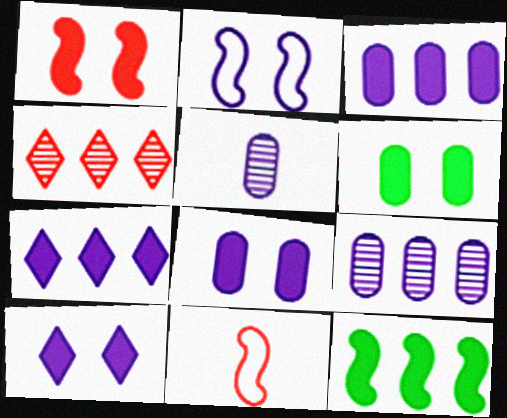[[1, 6, 10], 
[2, 5, 7]]